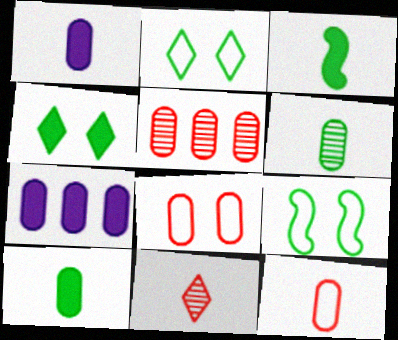[[1, 6, 12], 
[6, 7, 8], 
[7, 9, 11]]